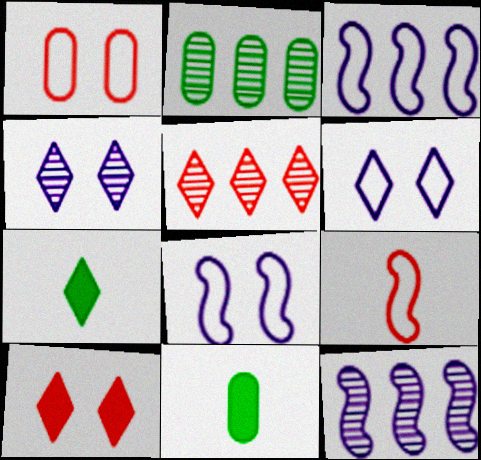[[1, 7, 12], 
[2, 5, 12], 
[5, 6, 7], 
[5, 8, 11]]